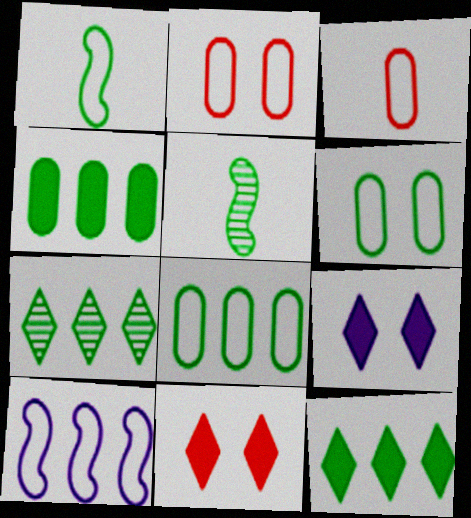[[5, 6, 12]]